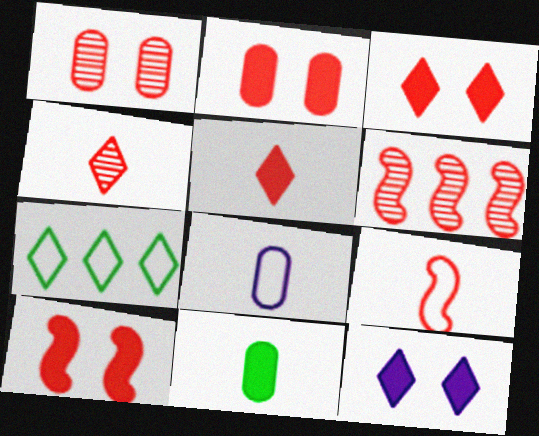[[1, 4, 6], 
[2, 3, 10], 
[4, 7, 12], 
[6, 9, 10]]